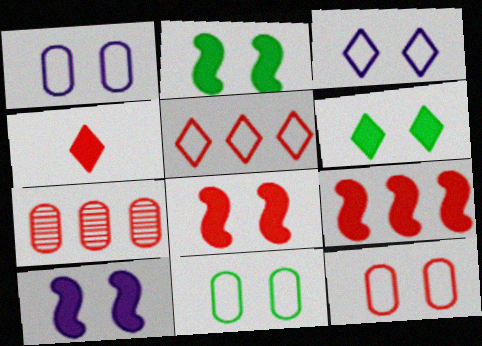[[1, 11, 12], 
[2, 8, 10], 
[5, 7, 9]]